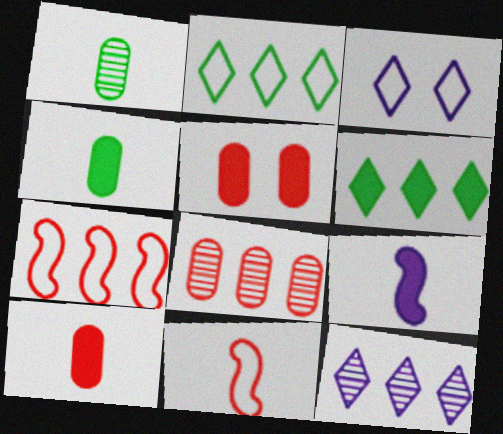[[5, 6, 9]]